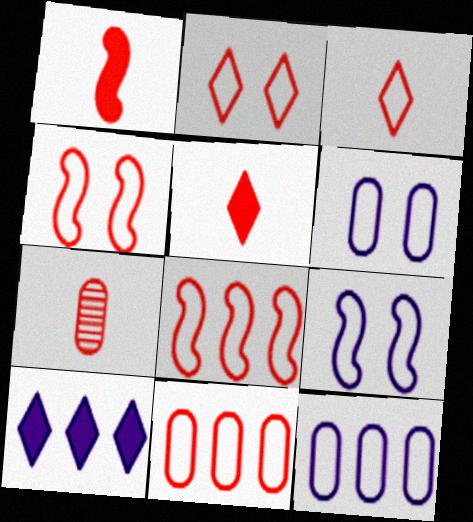[[1, 3, 7], 
[3, 4, 11]]